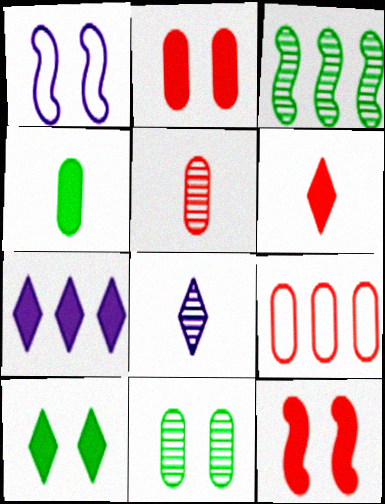[[2, 5, 9], 
[3, 7, 9], 
[4, 7, 12], 
[6, 7, 10]]